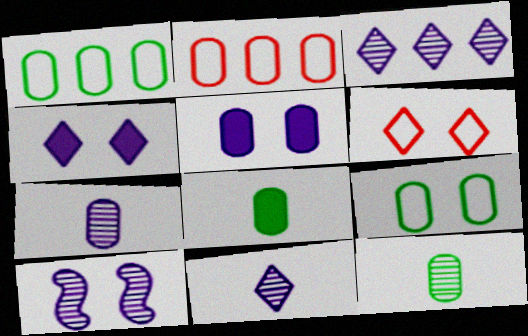[[2, 5, 12], 
[3, 7, 10]]